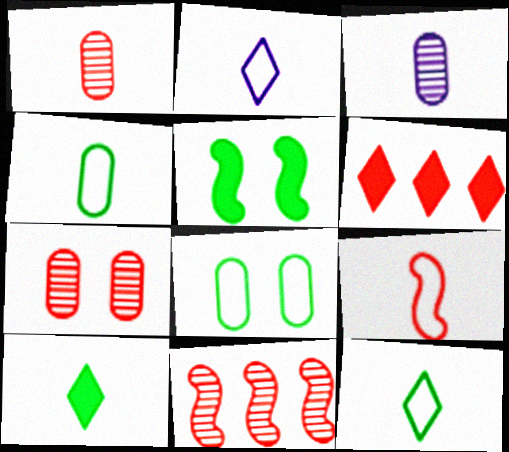[[2, 4, 9], 
[3, 9, 10], 
[6, 7, 9]]